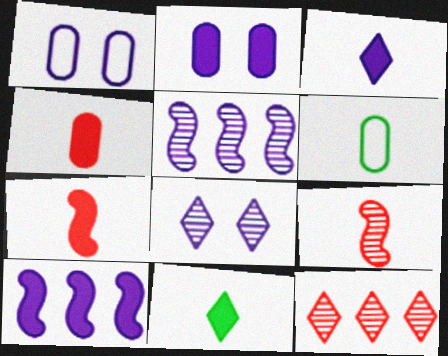[[1, 3, 5], 
[2, 3, 10], 
[3, 6, 9]]